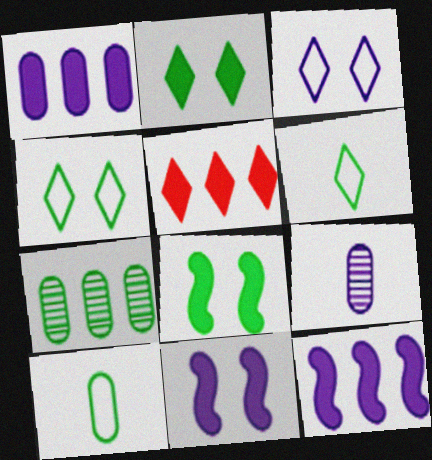[[3, 9, 12], 
[6, 7, 8]]